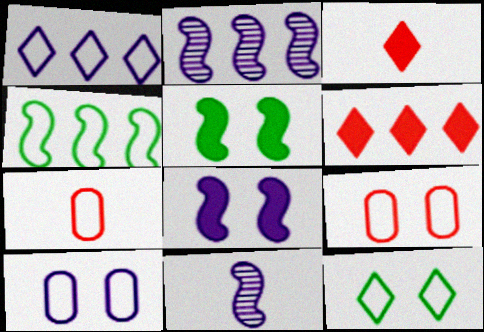[]